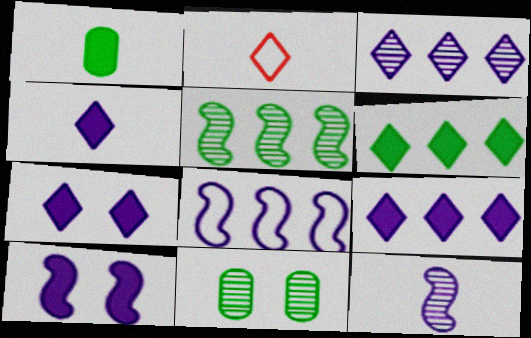[[1, 2, 12], 
[4, 7, 9], 
[8, 10, 12]]